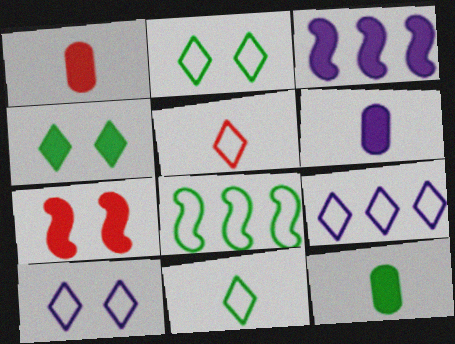[[1, 3, 4], 
[1, 6, 12], 
[2, 5, 9]]